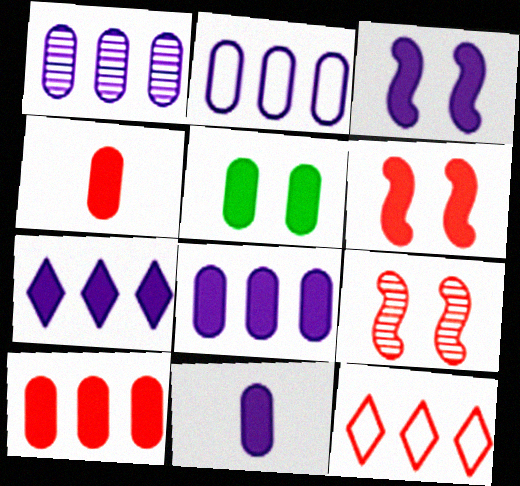[[1, 2, 8], 
[3, 7, 11], 
[4, 5, 8], 
[4, 9, 12], 
[5, 10, 11]]